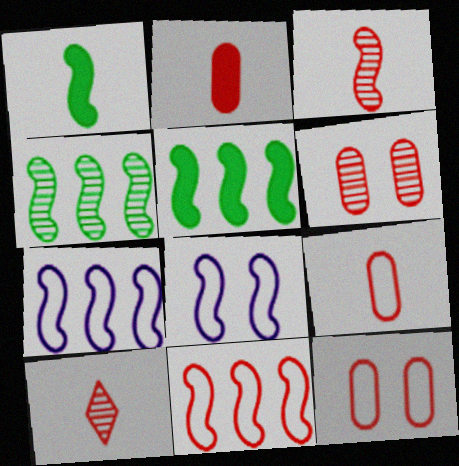[[3, 5, 8]]